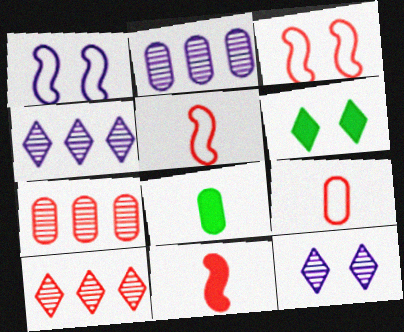[[1, 8, 10], 
[2, 5, 6], 
[3, 4, 8]]